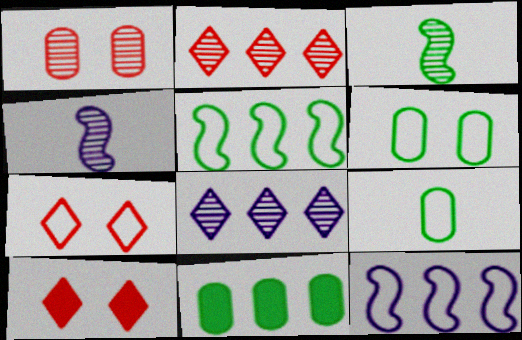[[1, 3, 8], 
[2, 11, 12], 
[4, 7, 11], 
[7, 9, 12]]